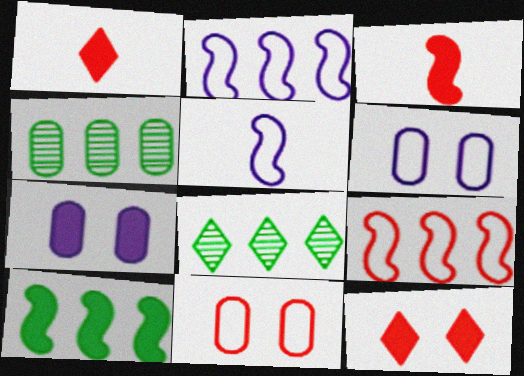[[1, 7, 10], 
[3, 6, 8], 
[4, 5, 12]]